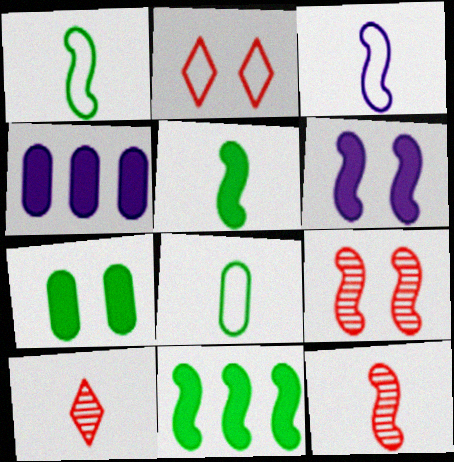[[3, 5, 12], 
[3, 9, 11]]